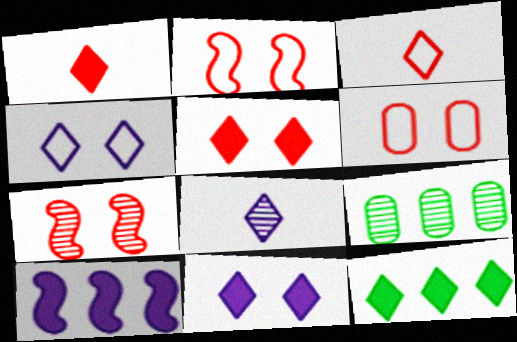[[1, 11, 12], 
[5, 6, 7], 
[7, 8, 9]]